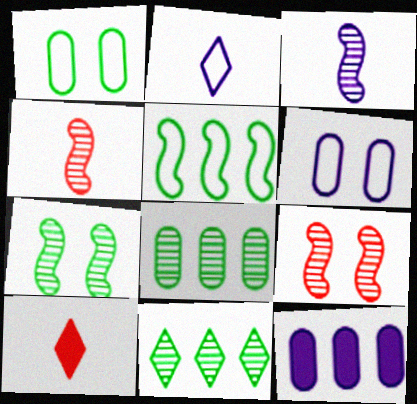[]